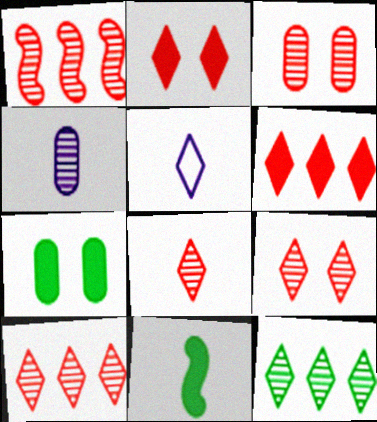[[1, 3, 8], 
[1, 5, 7], 
[2, 5, 12], 
[8, 9, 10]]